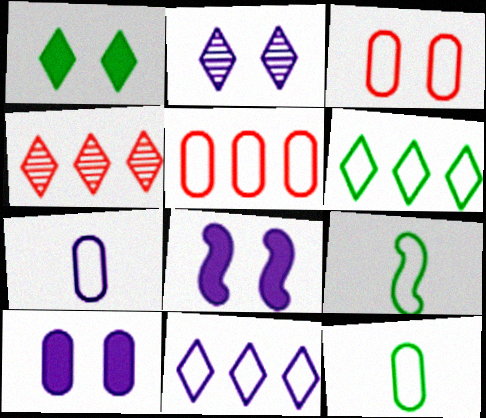[[3, 9, 11], 
[4, 8, 12], 
[4, 9, 10]]